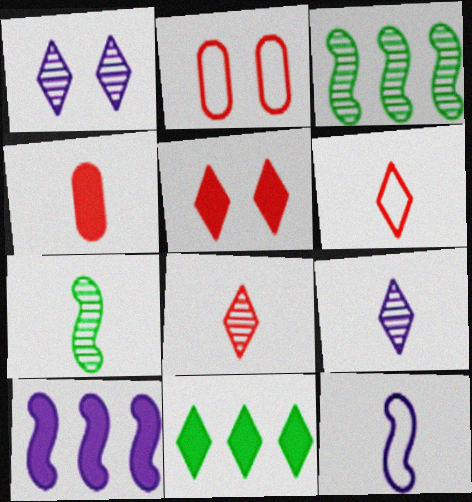[[1, 6, 11]]